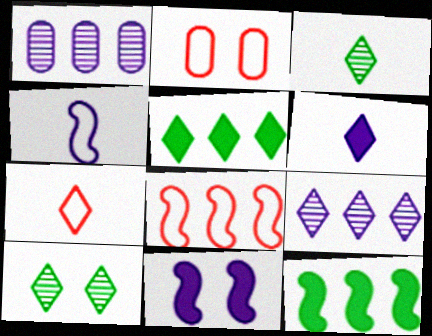[[1, 5, 8], 
[2, 7, 8], 
[2, 10, 11], 
[3, 6, 7]]